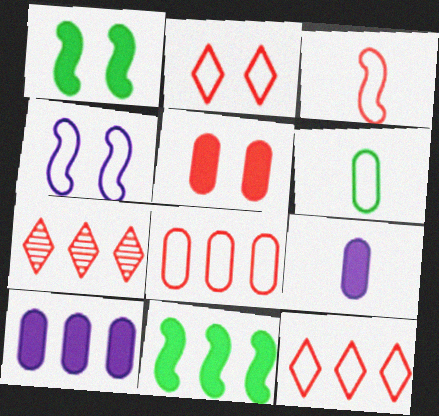[[2, 3, 8], 
[3, 5, 7], 
[4, 6, 12]]